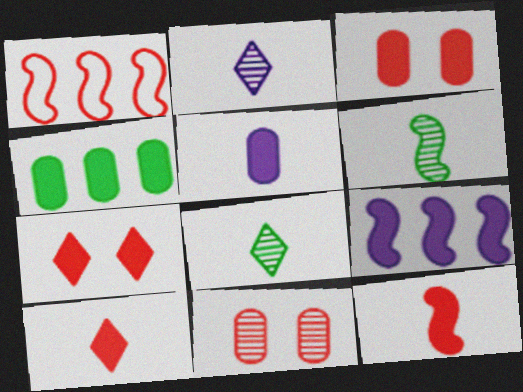[[1, 10, 11], 
[3, 4, 5]]